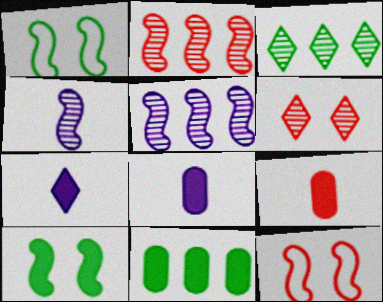[[3, 8, 12]]